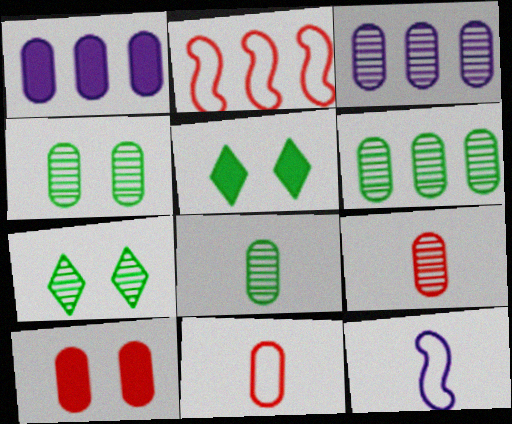[[1, 4, 11], 
[3, 4, 9], 
[4, 6, 8]]